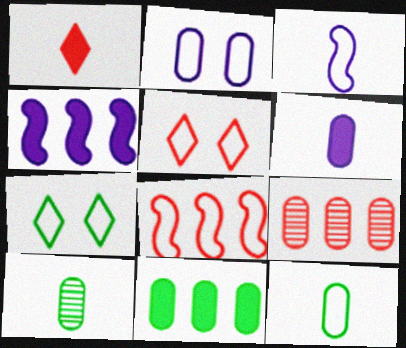[[1, 3, 10], 
[4, 5, 10]]